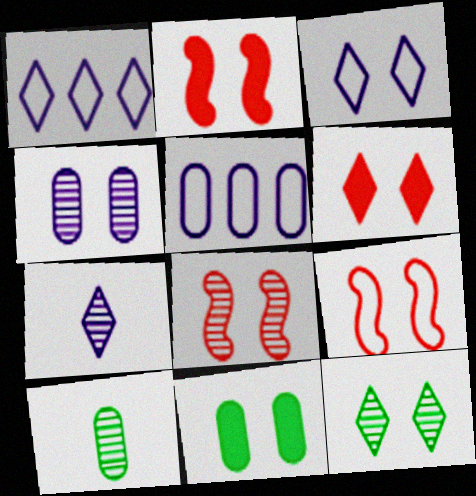[[1, 2, 10], 
[2, 8, 9], 
[3, 6, 12], 
[3, 8, 11], 
[4, 8, 12]]